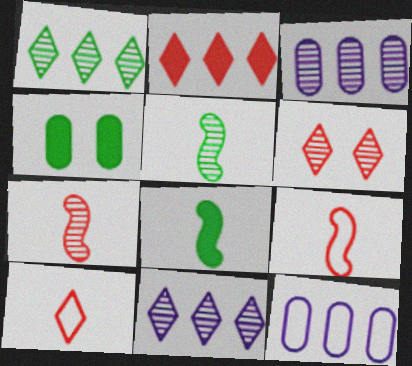[[2, 6, 10], 
[3, 5, 6], 
[4, 9, 11], 
[6, 8, 12]]